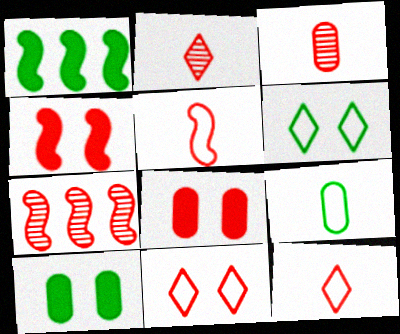[[4, 5, 7], 
[7, 8, 12]]